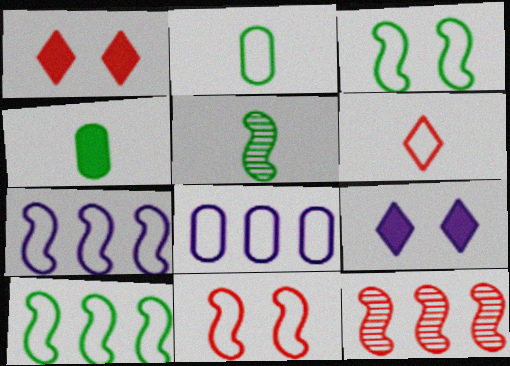[[1, 5, 8], 
[2, 9, 12], 
[3, 6, 8]]